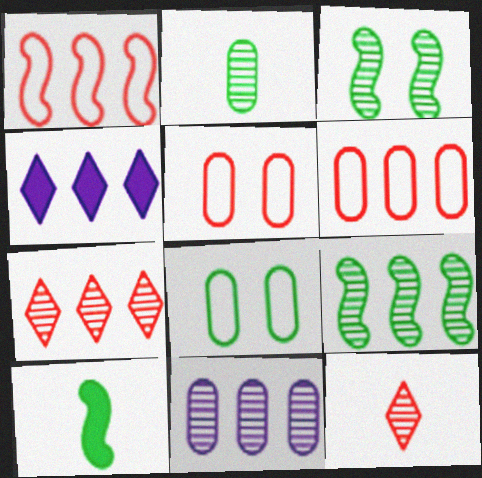[[3, 11, 12], 
[4, 6, 9], 
[7, 9, 11]]